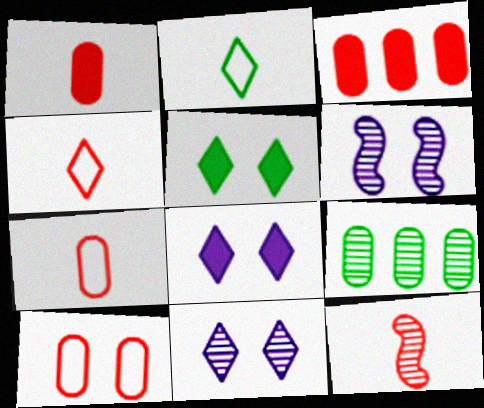[[1, 4, 12], 
[2, 3, 6], 
[5, 6, 10], 
[9, 11, 12]]